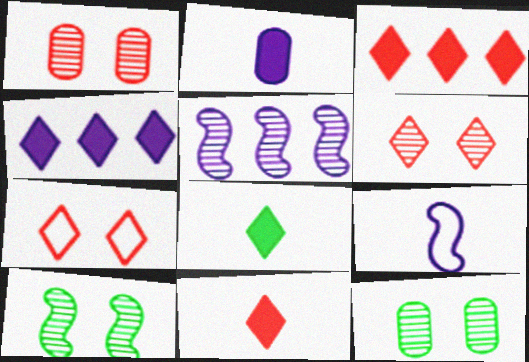[[3, 9, 12]]